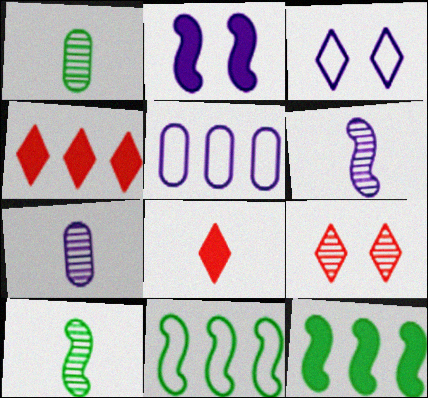[]